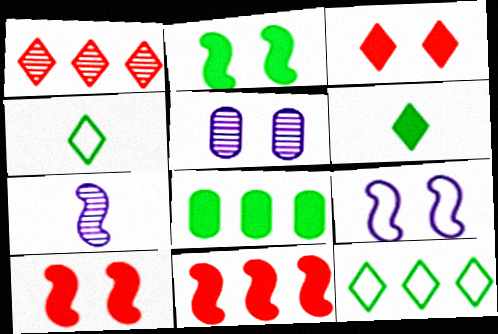[[2, 6, 8], 
[4, 5, 11]]